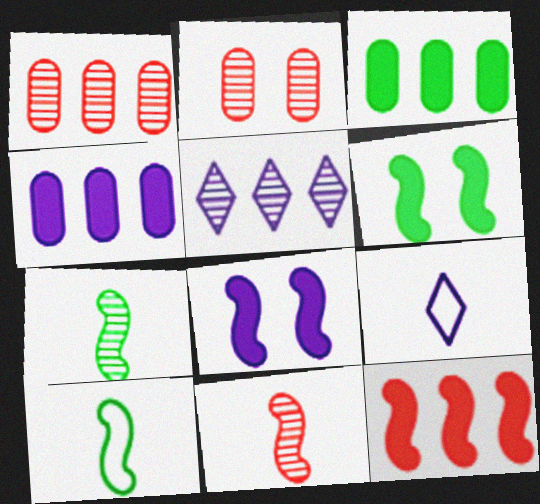[[1, 6, 9], 
[2, 5, 7]]